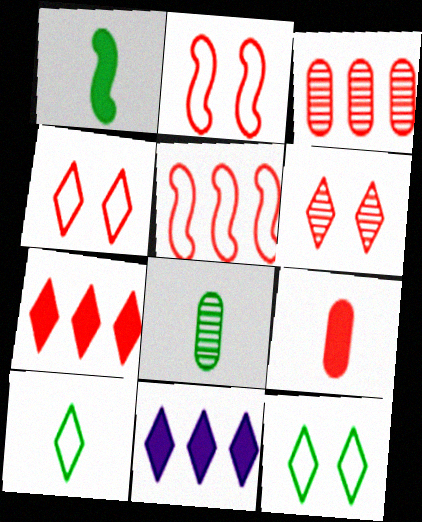[[1, 8, 10], 
[2, 8, 11], 
[3, 5, 7], 
[5, 6, 9], 
[6, 10, 11]]